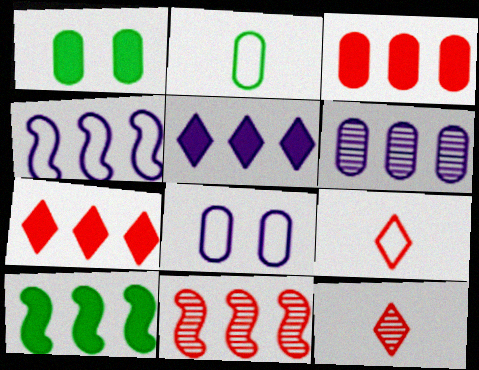[[1, 4, 12], 
[3, 5, 10], 
[4, 5, 6], 
[4, 10, 11], 
[8, 10, 12]]